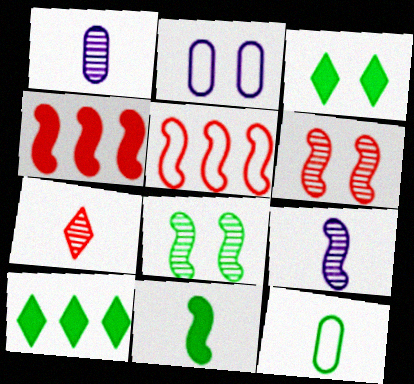[[1, 3, 5], 
[2, 3, 6], 
[8, 10, 12]]